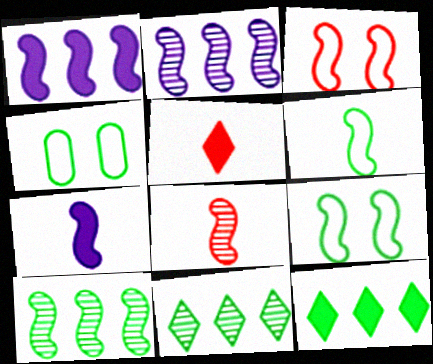[[1, 8, 9], 
[2, 4, 5], 
[3, 7, 10], 
[6, 7, 8]]